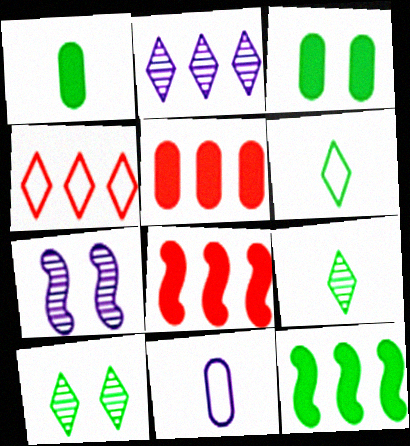[[1, 4, 7], 
[5, 6, 7], 
[8, 10, 11]]